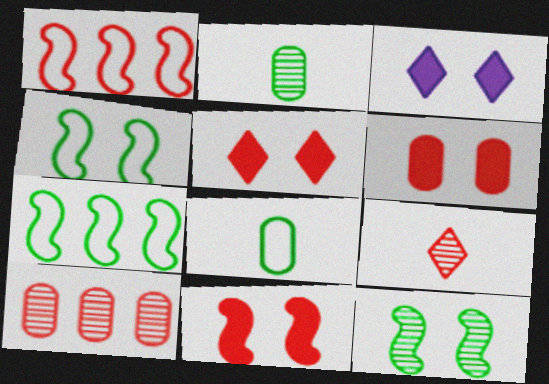[[1, 2, 3], 
[1, 6, 9], 
[5, 6, 11]]